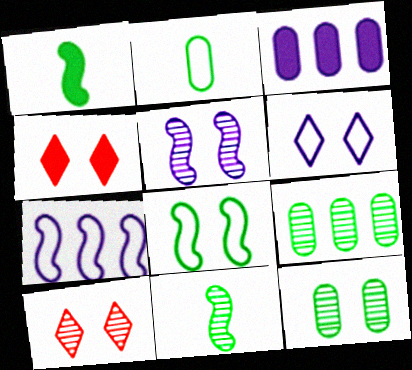[[1, 3, 4], 
[5, 10, 12]]